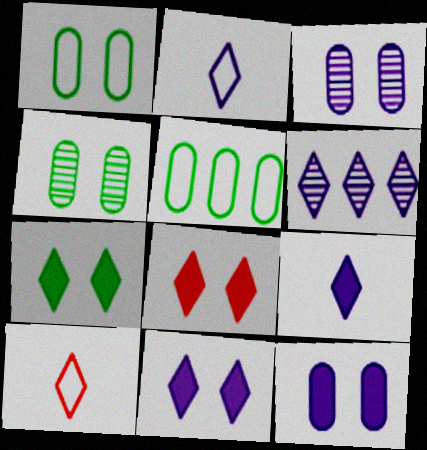[[2, 6, 11], 
[6, 7, 10], 
[7, 8, 11]]